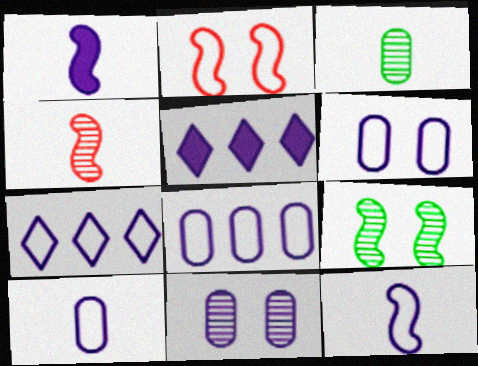[[1, 7, 11], 
[2, 3, 5], 
[5, 11, 12], 
[6, 7, 12], 
[6, 8, 10]]